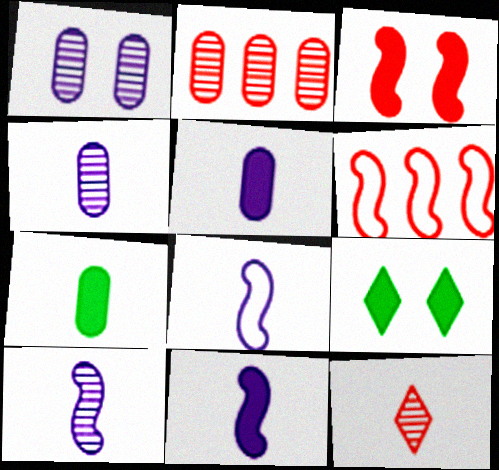[[2, 8, 9], 
[4, 6, 9], 
[7, 8, 12], 
[8, 10, 11]]